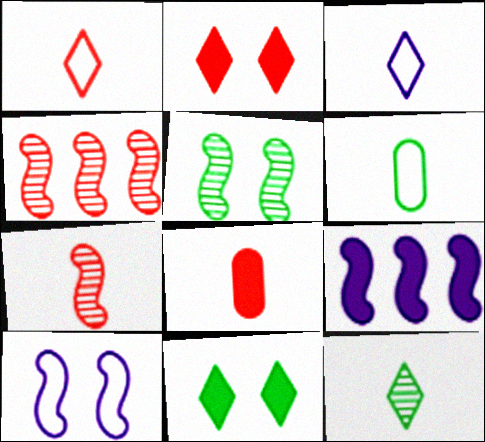[[1, 7, 8], 
[8, 9, 11]]